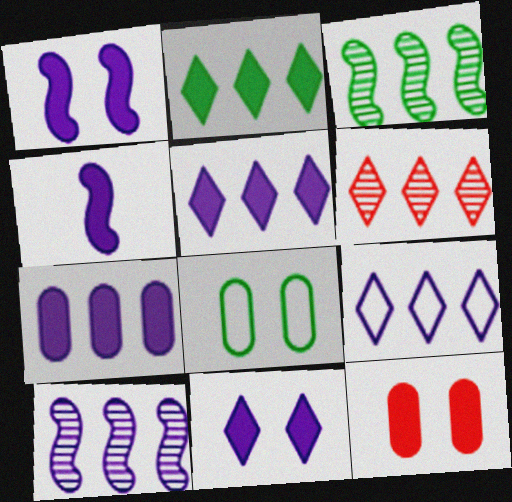[[2, 4, 12], 
[2, 6, 9], 
[4, 6, 8], 
[4, 7, 11], 
[7, 9, 10]]